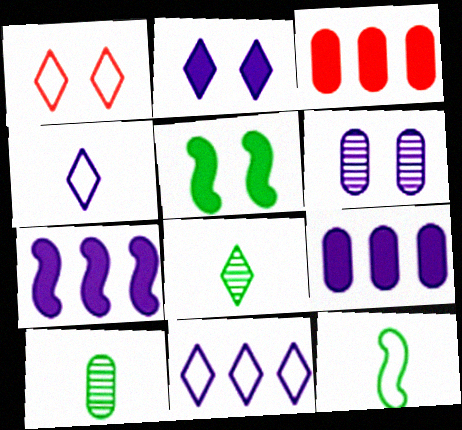[[1, 5, 6], 
[1, 7, 10], 
[4, 6, 7]]